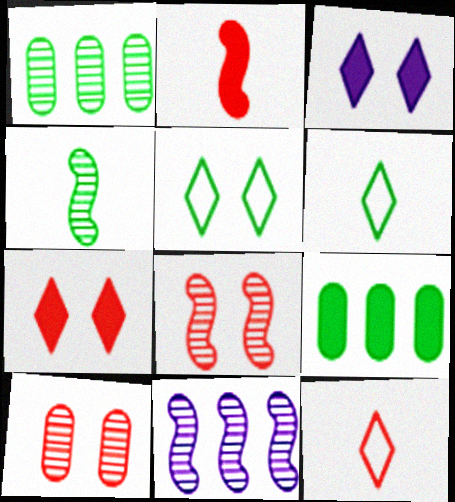[[2, 3, 9], 
[4, 5, 9], 
[4, 8, 11]]